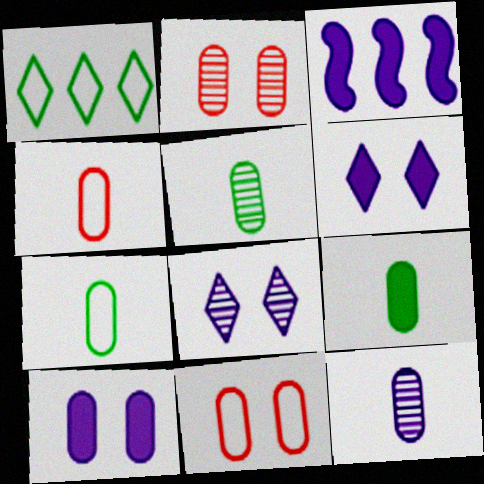[[4, 9, 12], 
[5, 7, 9]]